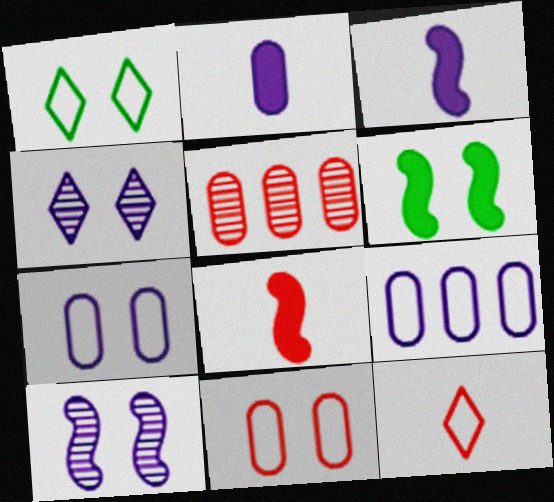[[1, 3, 5], 
[3, 4, 9], 
[4, 6, 11]]